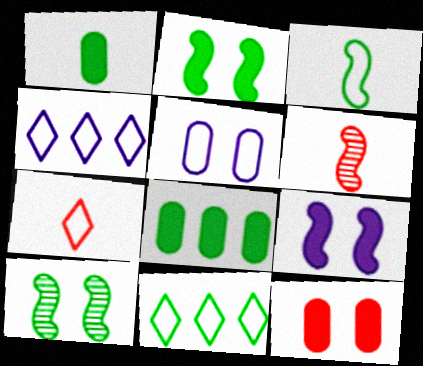[[1, 10, 11]]